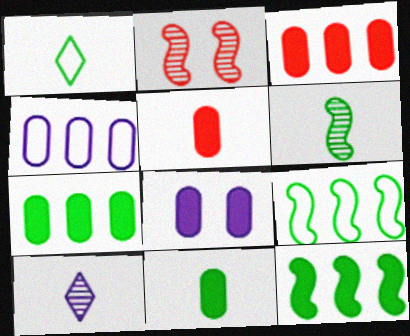[[1, 6, 11], 
[3, 8, 11], 
[5, 7, 8]]